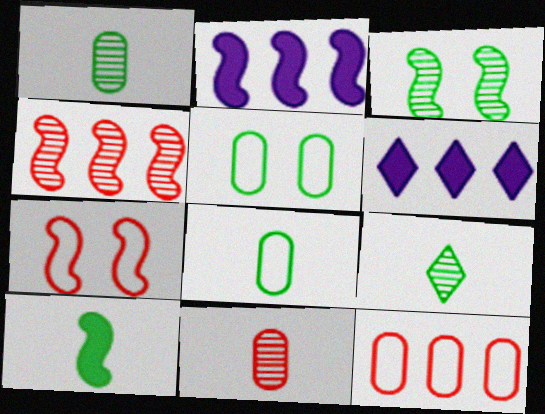[[1, 6, 7], 
[8, 9, 10]]